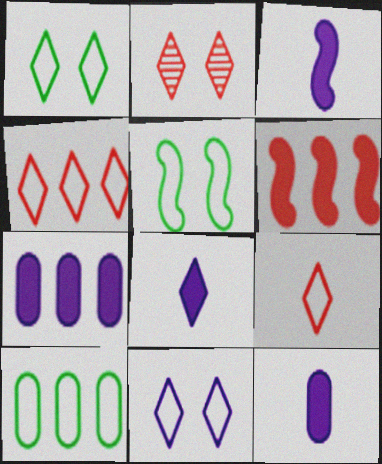[[2, 3, 10], 
[3, 8, 12]]